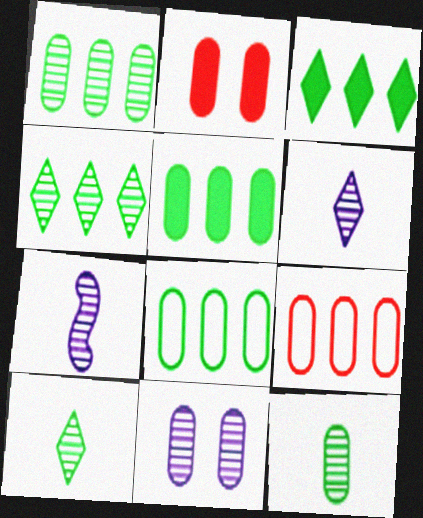[[1, 5, 8]]